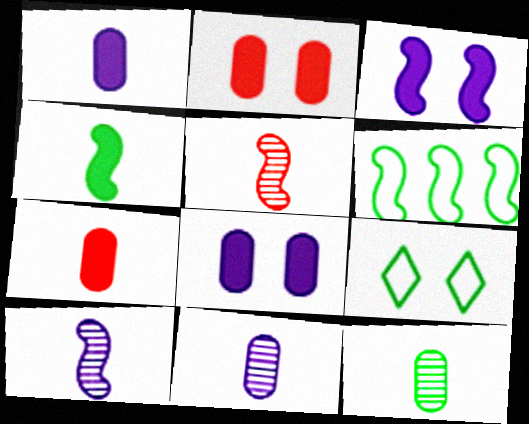[[3, 5, 6]]